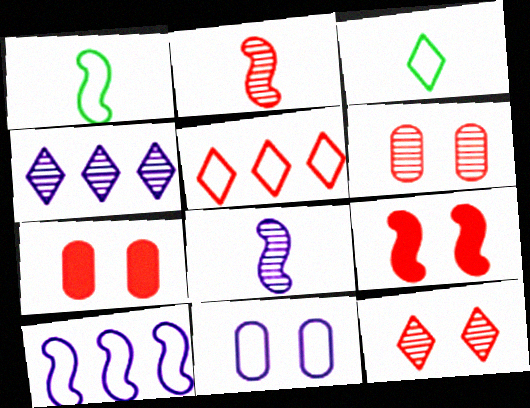[[1, 4, 7], 
[1, 5, 11], 
[2, 5, 7]]